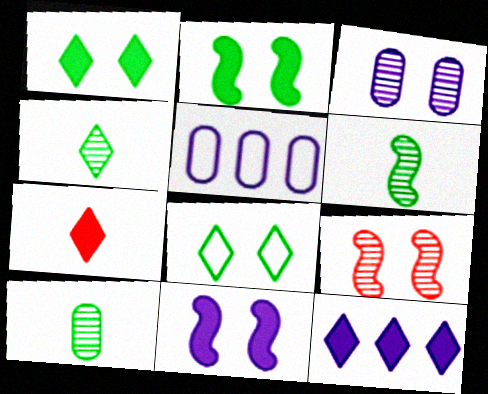[[1, 7, 12], 
[4, 6, 10]]